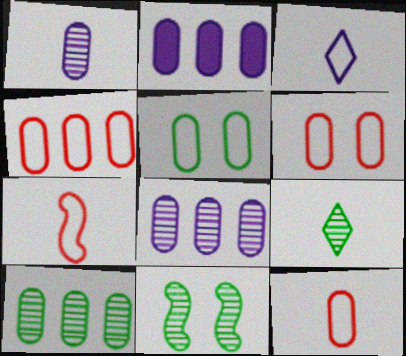[[2, 4, 10], 
[4, 6, 12], 
[9, 10, 11]]